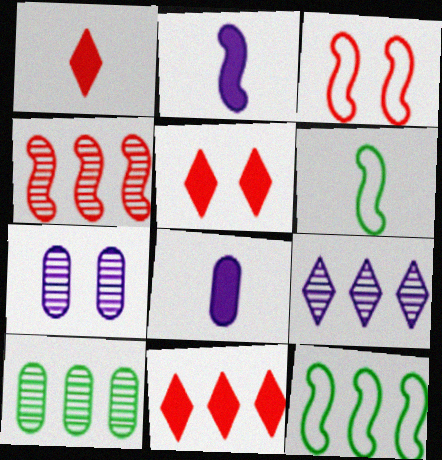[[1, 5, 11], 
[1, 7, 12], 
[4, 9, 10], 
[6, 7, 11]]